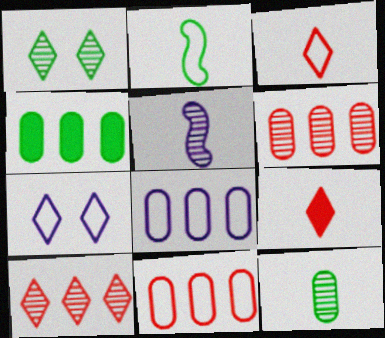[[1, 2, 4], 
[1, 5, 6], 
[2, 7, 11], 
[4, 6, 8]]